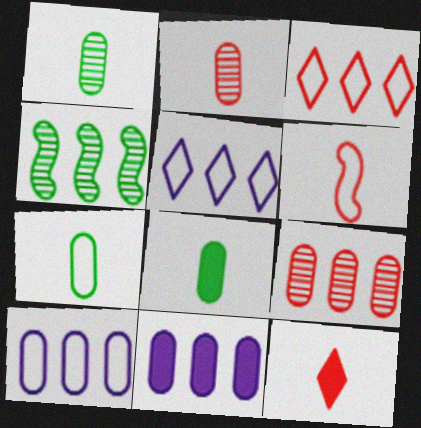[[1, 7, 8], 
[2, 6, 12], 
[3, 4, 11]]